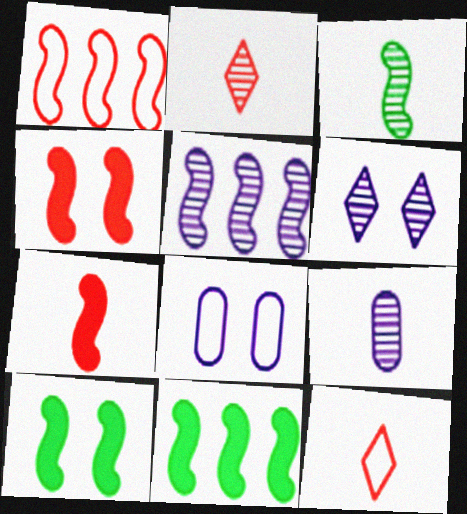[[1, 5, 11], 
[2, 3, 9], 
[2, 8, 11], 
[5, 6, 9]]